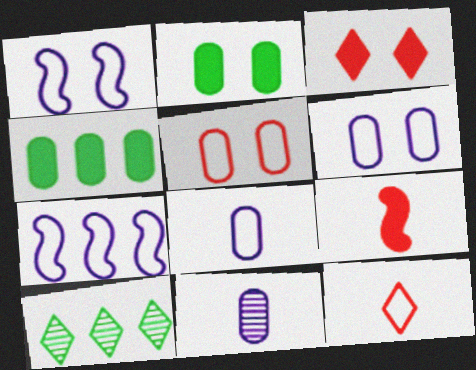[[4, 5, 11], 
[6, 9, 10]]